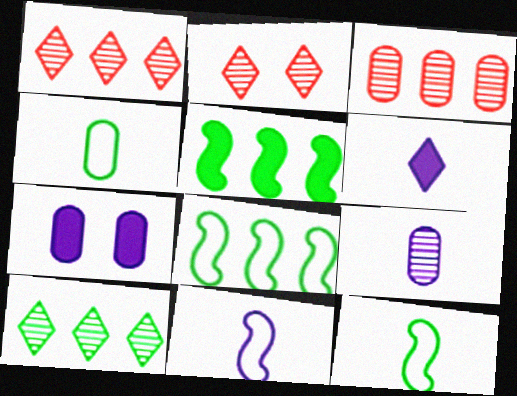[[1, 7, 12], 
[3, 4, 7], 
[6, 9, 11]]